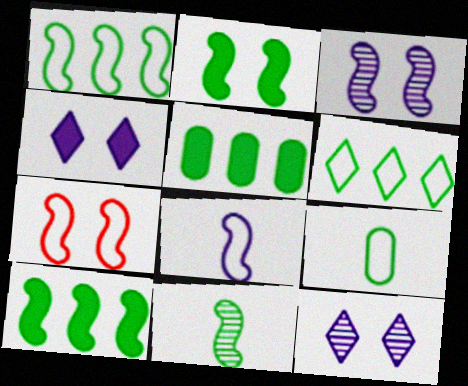[[1, 2, 11], 
[1, 7, 8], 
[2, 3, 7]]